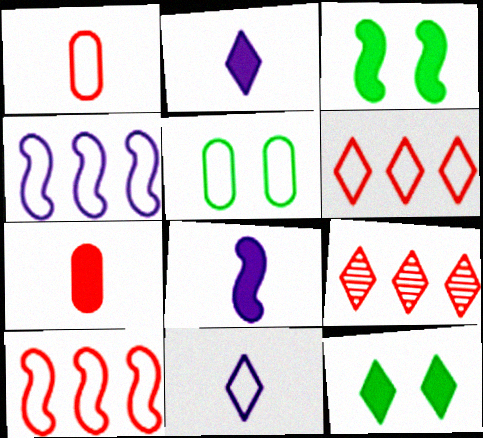[[5, 8, 9], 
[5, 10, 11], 
[9, 11, 12]]